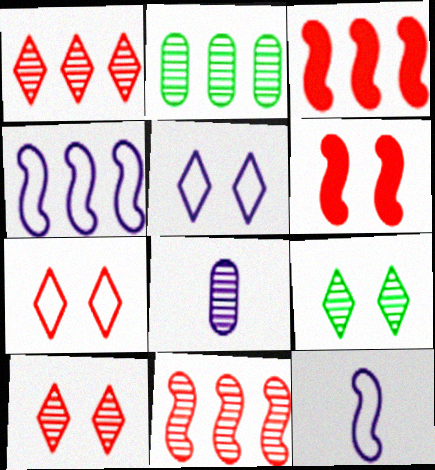[[8, 9, 11]]